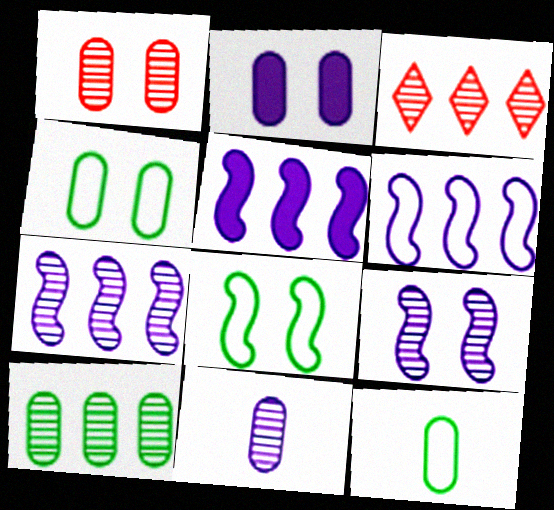[[1, 2, 4], 
[1, 10, 11], 
[3, 7, 10], 
[5, 6, 7]]